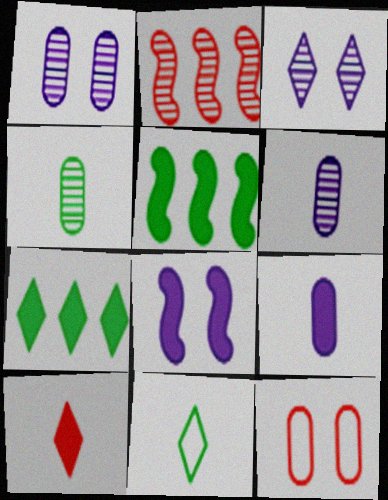[[2, 3, 4], 
[2, 10, 12]]